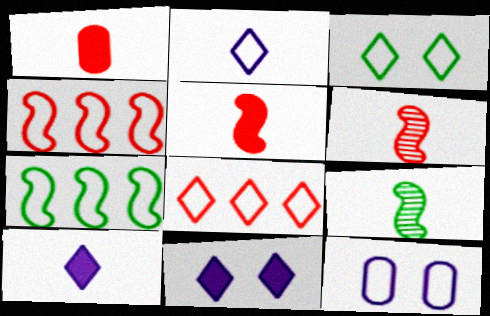[[1, 2, 9], 
[2, 3, 8]]